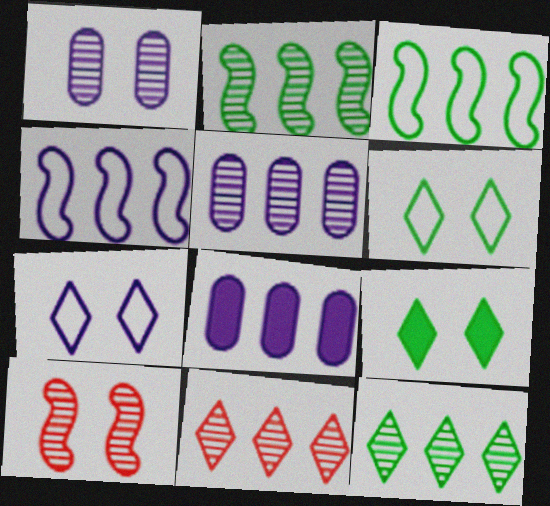[[2, 5, 11], 
[3, 8, 11]]